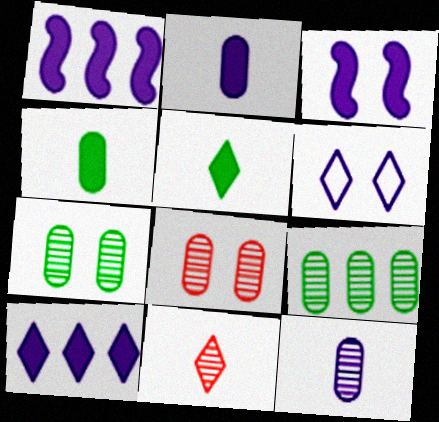[[1, 6, 12], 
[2, 3, 10], 
[8, 9, 12]]